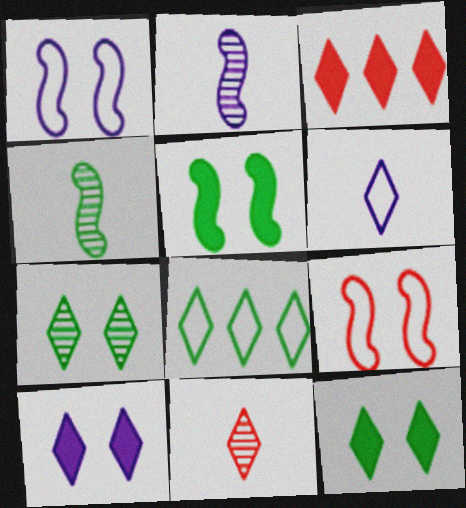[[3, 6, 7], 
[8, 10, 11]]